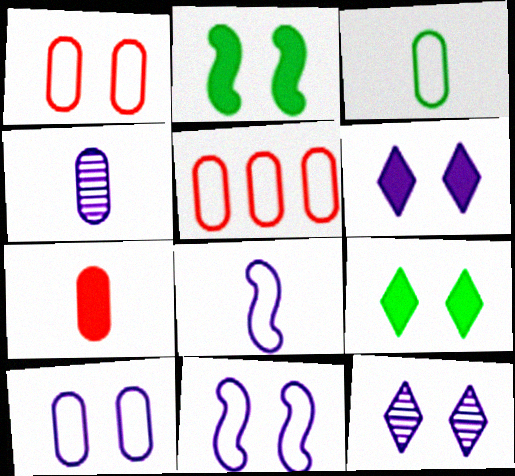[[1, 2, 12], 
[3, 4, 7], 
[3, 5, 10]]